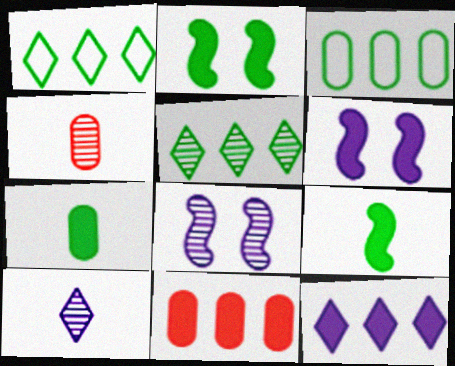[[1, 4, 6], 
[4, 5, 8]]